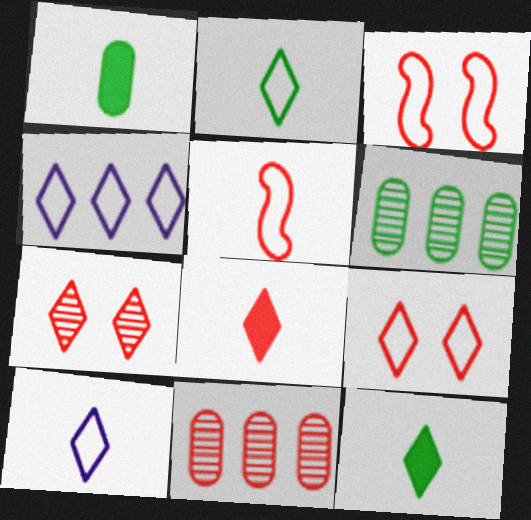[[2, 4, 9], 
[3, 8, 11], 
[4, 7, 12]]